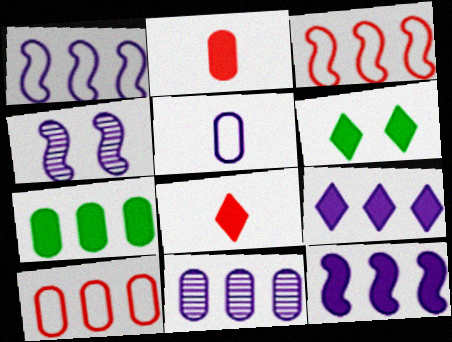[[1, 9, 11], 
[2, 6, 12], 
[4, 5, 9], 
[6, 8, 9], 
[7, 10, 11]]